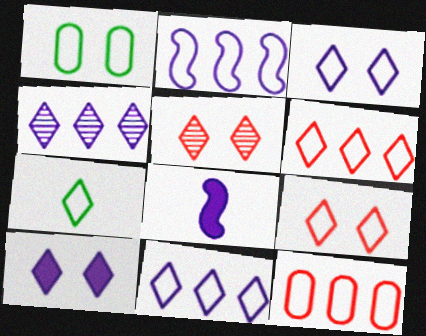[[3, 6, 7], 
[7, 9, 11]]